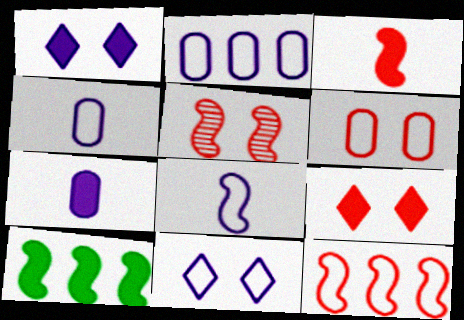[[2, 8, 11], 
[3, 5, 12], 
[5, 6, 9], 
[5, 8, 10], 
[7, 9, 10]]